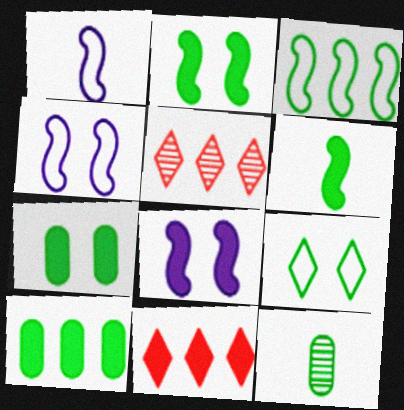[[1, 5, 7], 
[4, 11, 12]]